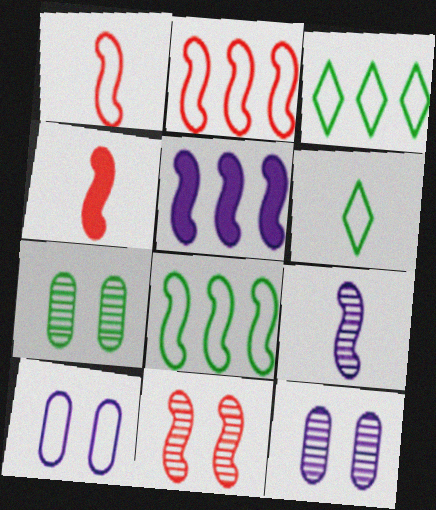[[1, 3, 10], 
[2, 4, 11], 
[2, 6, 10], 
[3, 4, 12]]